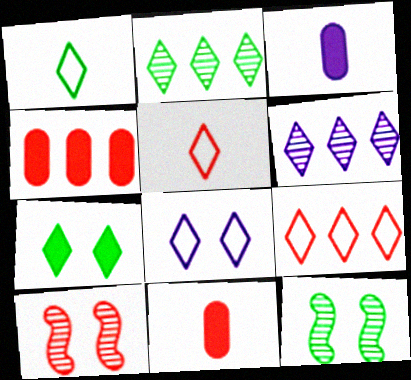[[1, 2, 7], 
[1, 8, 9], 
[3, 9, 12], 
[4, 5, 10], 
[5, 6, 7], 
[9, 10, 11]]